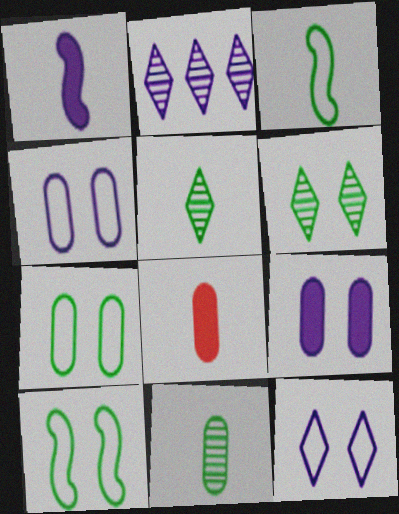[[1, 2, 4], 
[2, 8, 10]]